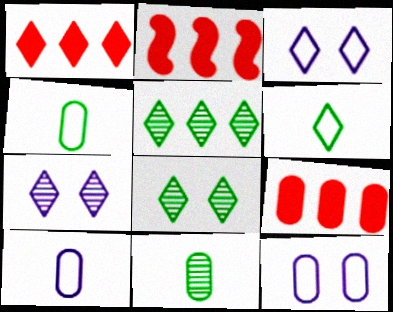[[1, 2, 9], 
[1, 6, 7], 
[2, 3, 11], 
[2, 4, 7], 
[2, 8, 10], 
[9, 11, 12]]